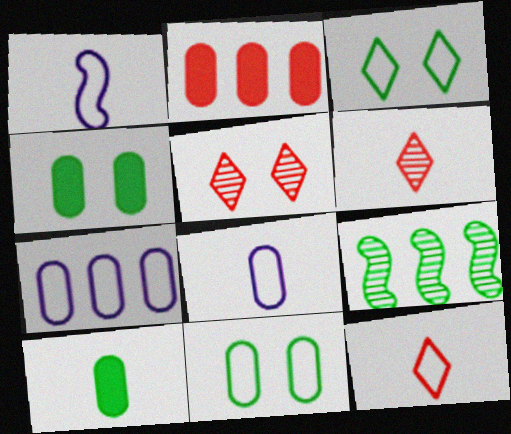[[1, 6, 10], 
[3, 9, 10]]